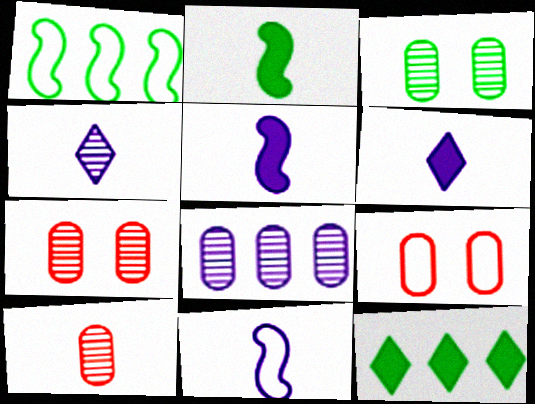[[1, 6, 7], 
[3, 8, 10], 
[7, 11, 12]]